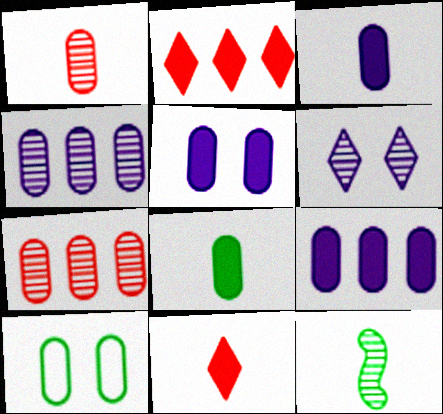[[1, 9, 10], 
[3, 5, 9], 
[3, 7, 10], 
[6, 7, 12]]